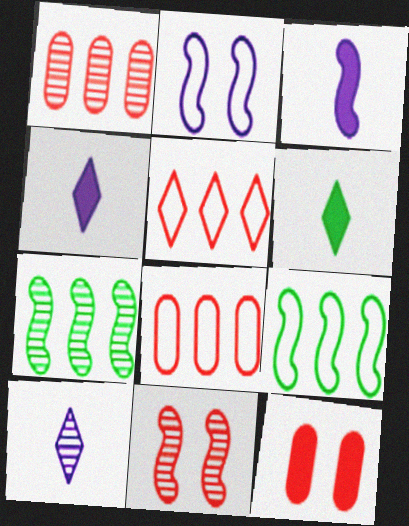[[1, 2, 6], 
[3, 9, 11], 
[9, 10, 12]]